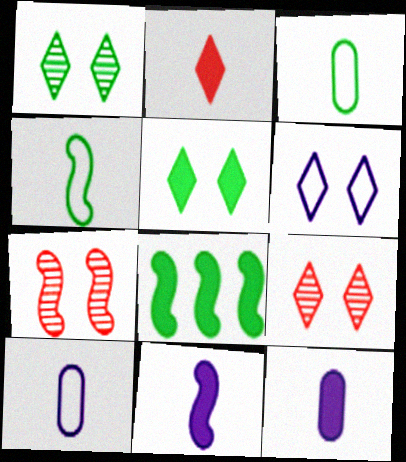[[1, 3, 8], 
[5, 6, 9], 
[8, 9, 10]]